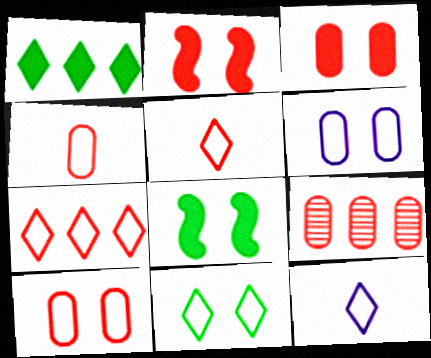[[2, 5, 9], 
[3, 4, 9], 
[7, 11, 12], 
[8, 9, 12]]